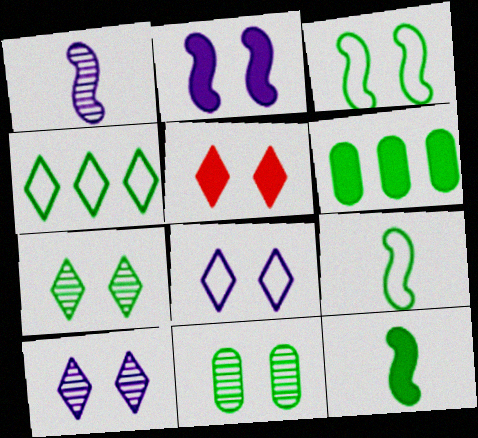[[4, 11, 12], 
[5, 7, 8], 
[6, 7, 9]]